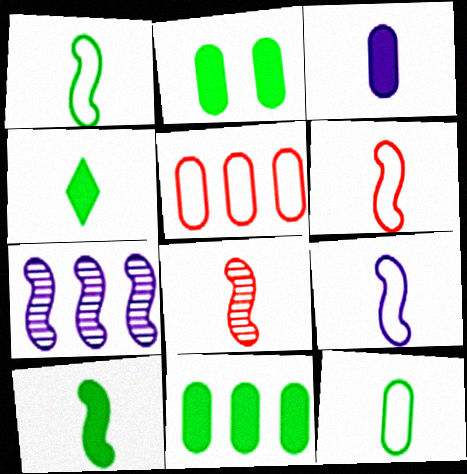[[1, 6, 9], 
[8, 9, 10]]